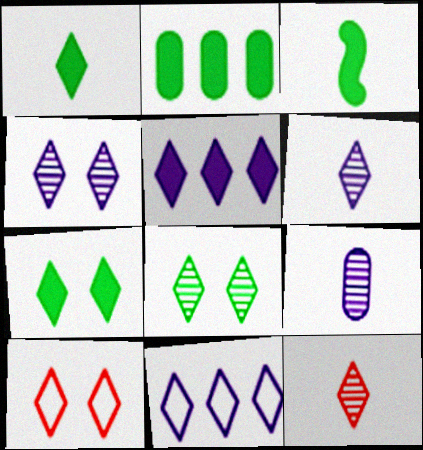[[2, 3, 7], 
[4, 7, 10], 
[7, 11, 12]]